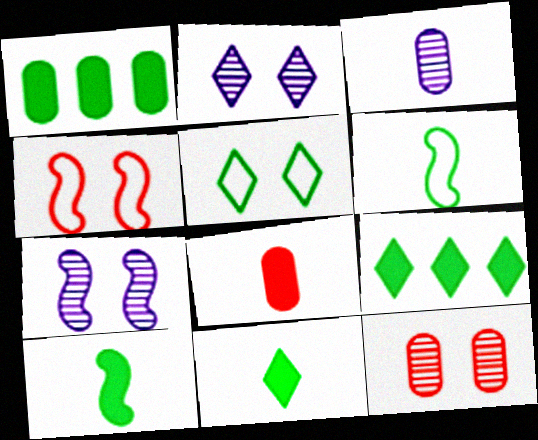[[3, 4, 9]]